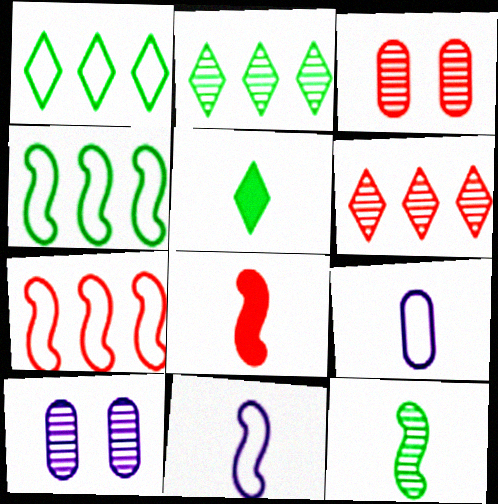[[1, 8, 10], 
[5, 7, 10], 
[6, 10, 12], 
[8, 11, 12]]